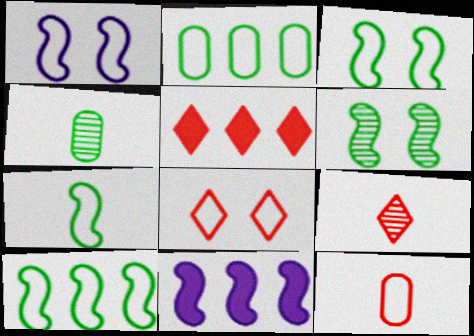[[1, 4, 5], 
[3, 7, 10], 
[4, 8, 11], 
[5, 8, 9]]